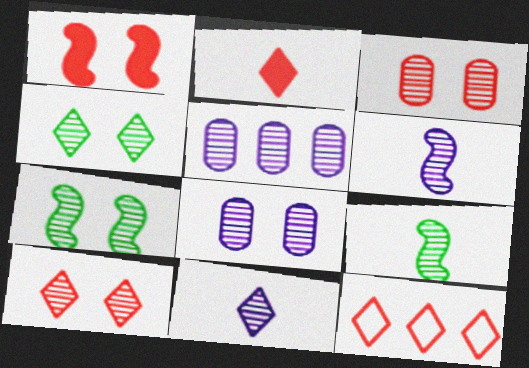[[2, 10, 12], 
[5, 9, 10], 
[7, 8, 10]]